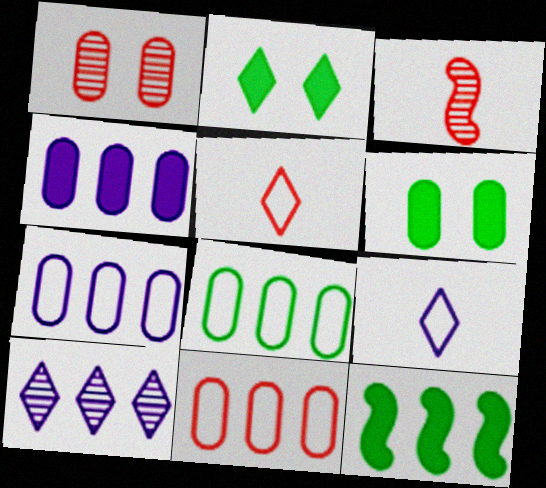[[1, 9, 12], 
[2, 3, 7], 
[2, 5, 10], 
[7, 8, 11], 
[10, 11, 12]]